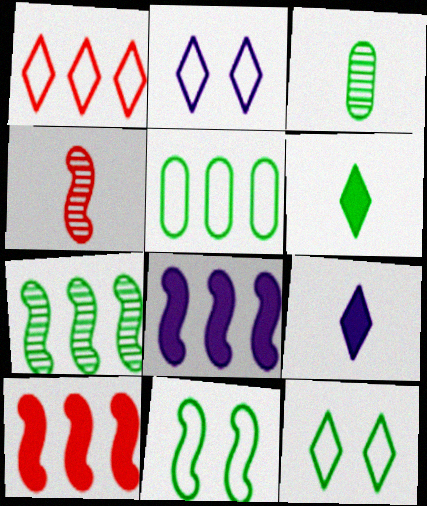[[2, 3, 10], 
[4, 8, 11]]